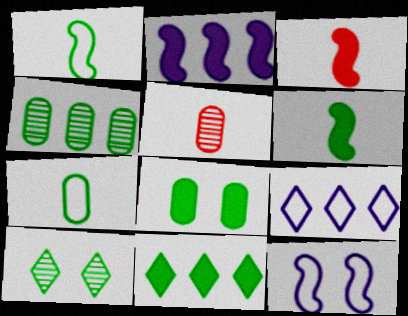[[4, 7, 8], 
[5, 11, 12], 
[6, 8, 11]]